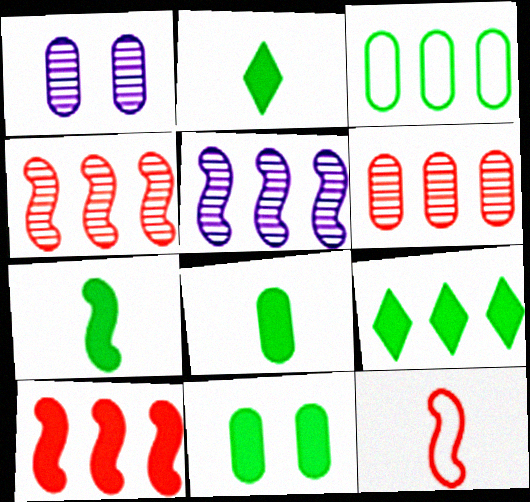[[1, 9, 12], 
[2, 7, 8], 
[7, 9, 11]]